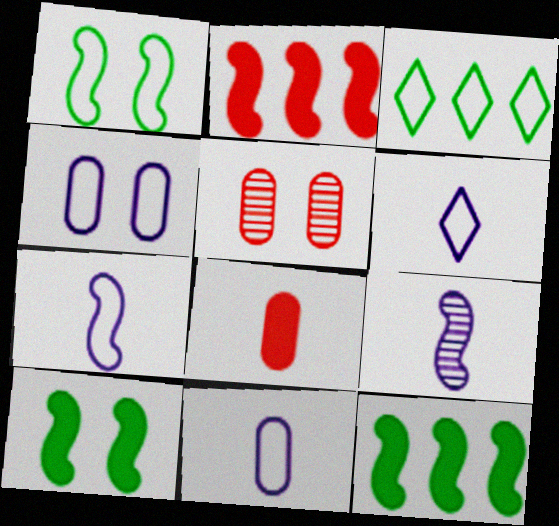[[1, 2, 9], 
[5, 6, 12], 
[6, 7, 11]]